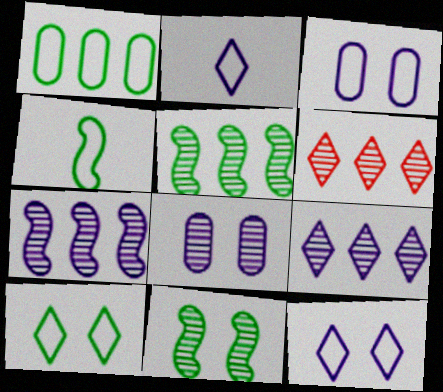[[1, 4, 10]]